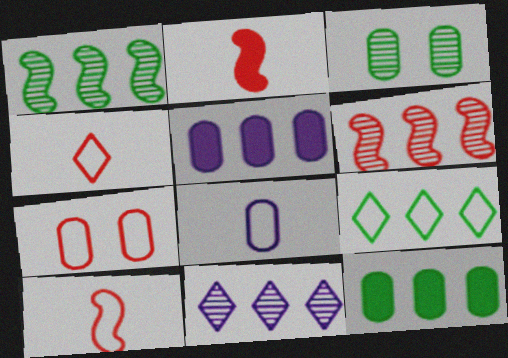[[1, 9, 12], 
[5, 6, 9]]